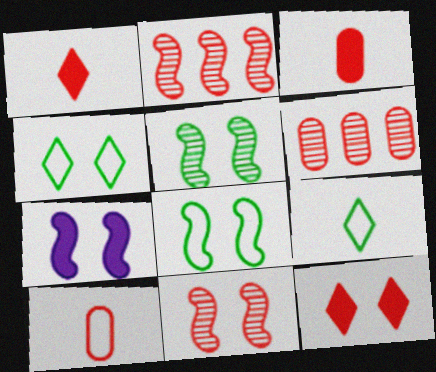[[2, 10, 12], 
[6, 7, 9], 
[7, 8, 11]]